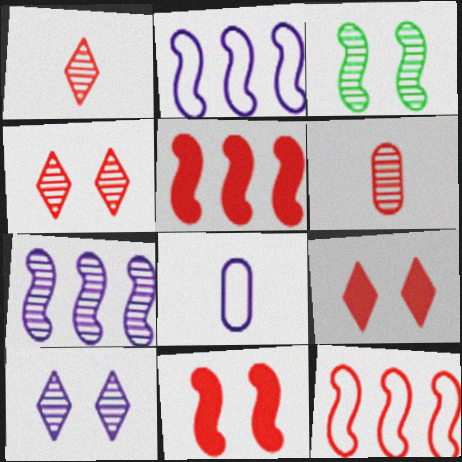[[6, 9, 12]]